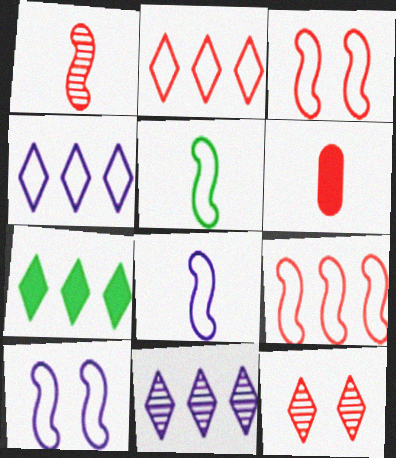[[2, 7, 11], 
[5, 9, 10], 
[6, 9, 12]]